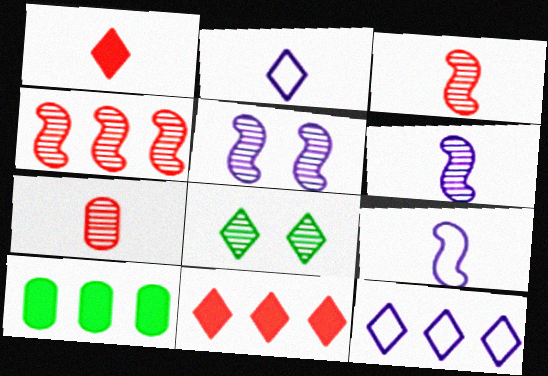[[1, 8, 12], 
[2, 8, 11], 
[4, 10, 12]]